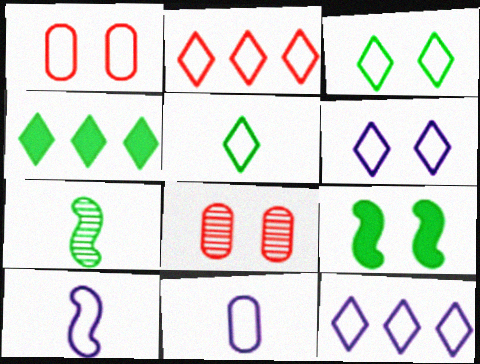[[2, 5, 6], 
[4, 8, 10], 
[6, 8, 9]]